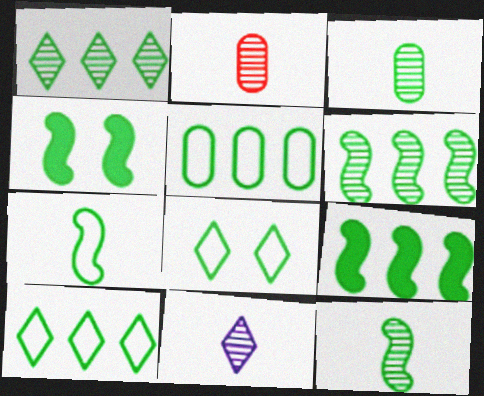[[1, 5, 9], 
[2, 11, 12], 
[3, 4, 10], 
[3, 8, 9], 
[4, 6, 7], 
[5, 7, 8]]